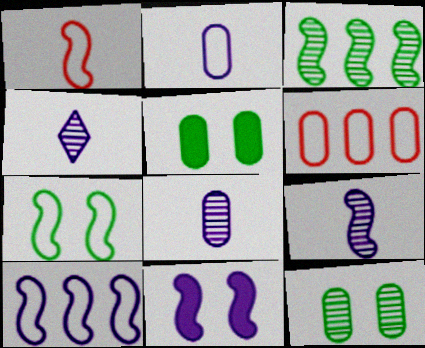[[1, 3, 11], 
[1, 7, 10], 
[4, 8, 9], 
[5, 6, 8], 
[9, 10, 11]]